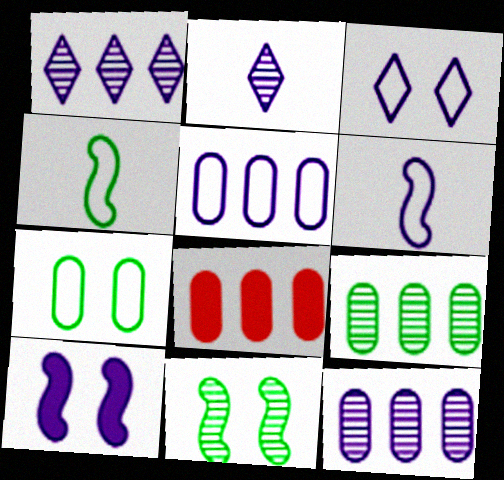[[2, 5, 10], 
[3, 5, 6], 
[5, 8, 9]]